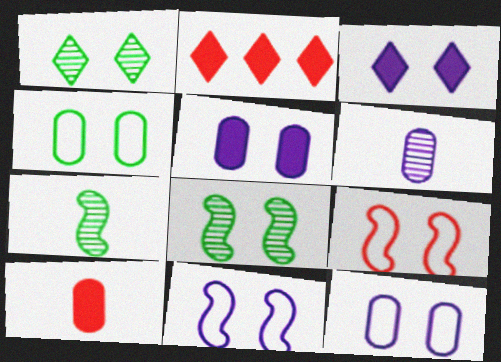[[1, 5, 9], 
[2, 7, 12]]